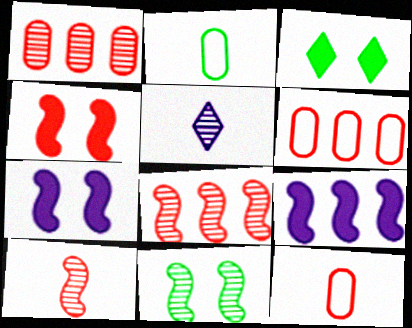[[1, 5, 11]]